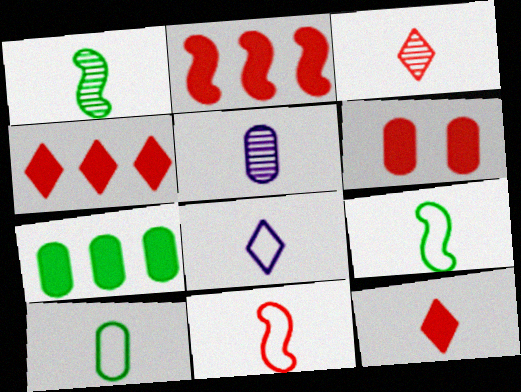[[1, 3, 5], 
[2, 6, 12], 
[5, 9, 12], 
[8, 10, 11]]